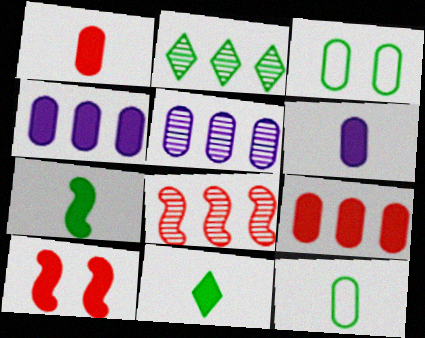[[1, 3, 5], 
[2, 3, 7], 
[2, 5, 8], 
[4, 10, 11]]